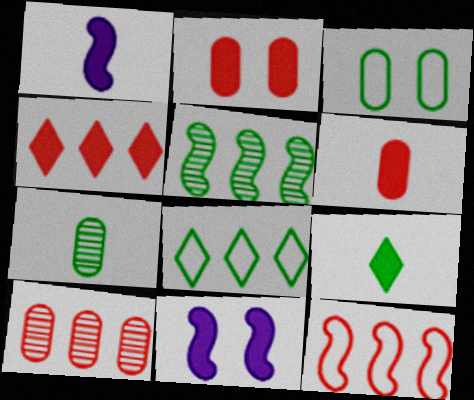[[1, 6, 9], 
[3, 5, 9], 
[4, 10, 12]]